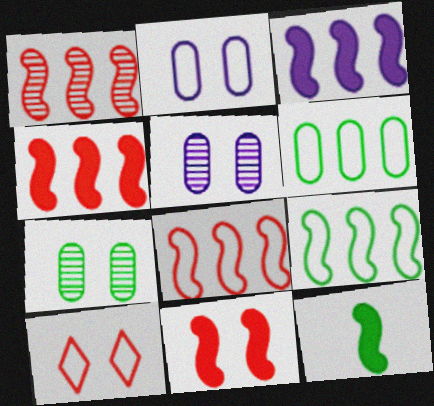[[1, 3, 9], 
[1, 4, 8], 
[3, 11, 12]]